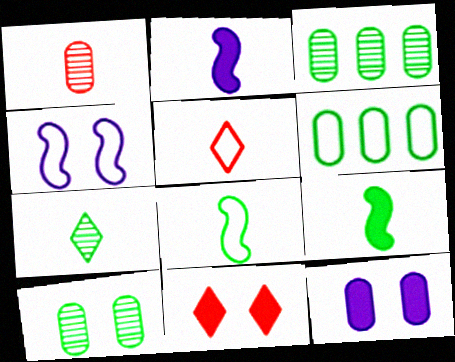[[1, 6, 12], 
[4, 5, 6], 
[4, 10, 11]]